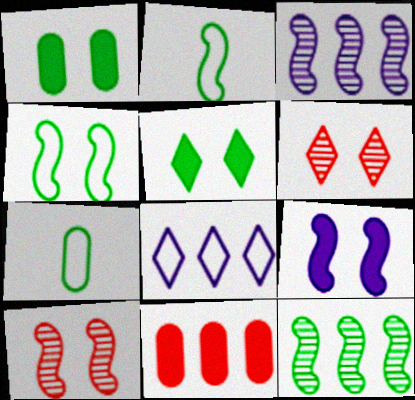[[4, 9, 10], 
[5, 7, 12], 
[8, 11, 12]]